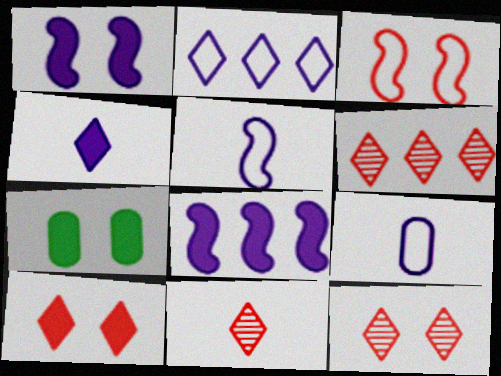[[1, 7, 10], 
[5, 6, 7], 
[6, 11, 12]]